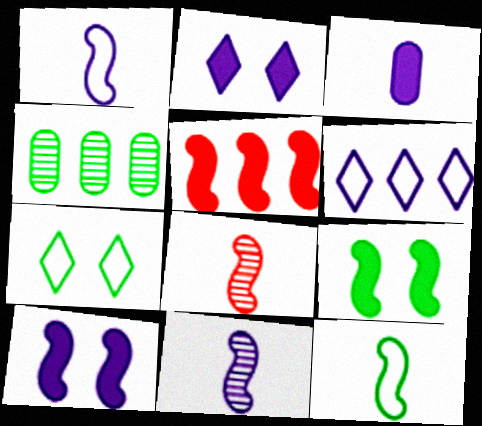[[4, 5, 6]]